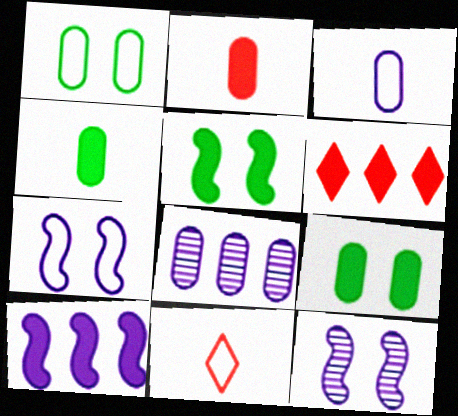[[1, 2, 8], 
[5, 8, 11]]